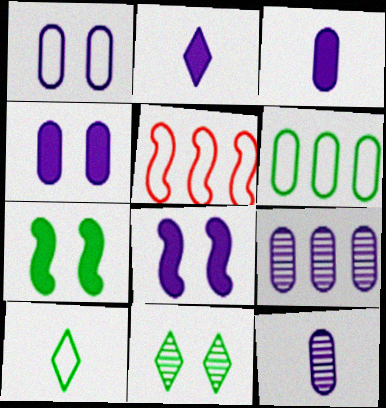[[1, 3, 9], 
[1, 5, 10], 
[3, 5, 11]]